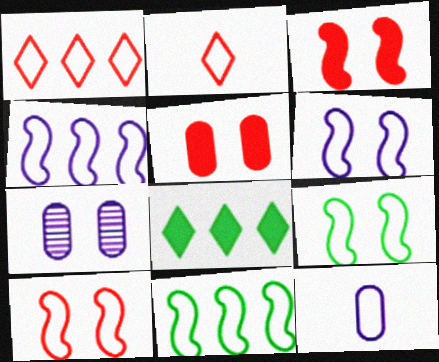[[1, 9, 12], 
[6, 9, 10]]